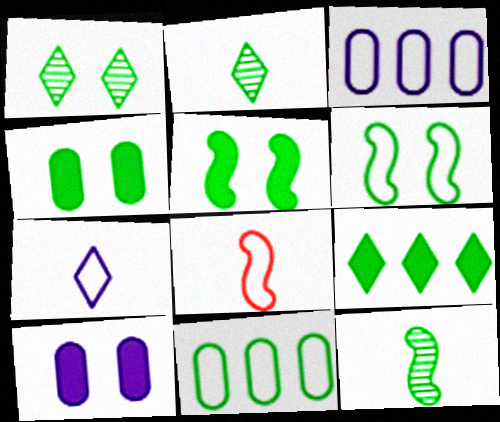[[1, 4, 6], 
[2, 5, 11]]